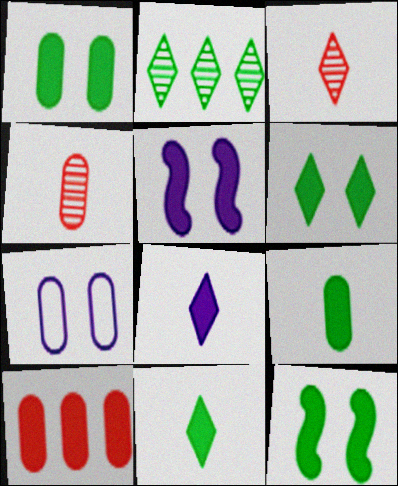[[1, 6, 12], 
[5, 10, 11], 
[8, 10, 12]]